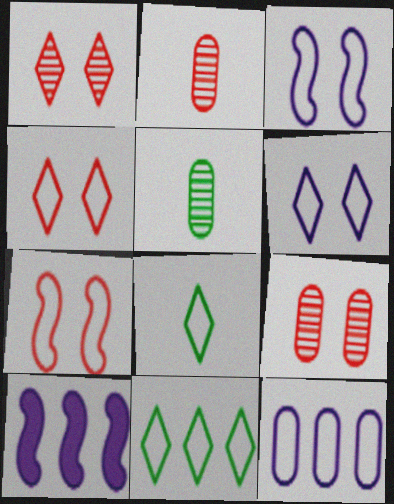[[4, 5, 10], 
[7, 8, 12], 
[8, 9, 10]]